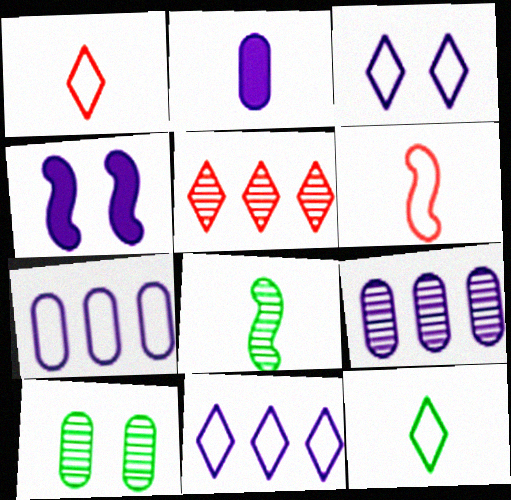[[1, 2, 8]]